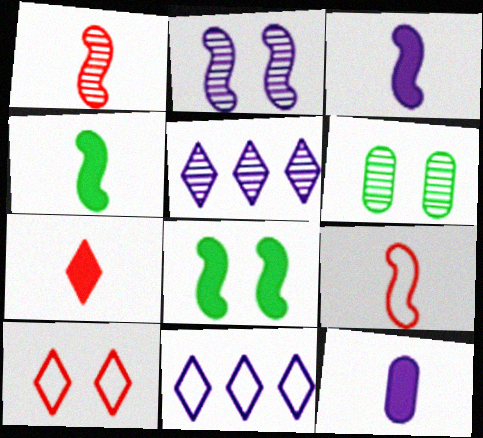[[1, 5, 6], 
[2, 11, 12], 
[4, 7, 12]]